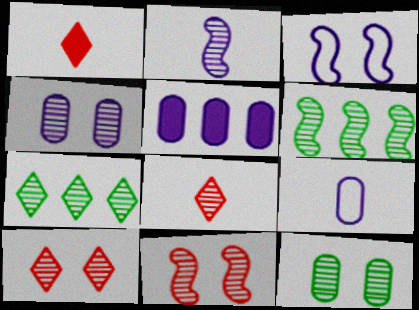[[2, 6, 11], 
[4, 5, 9], 
[4, 6, 8]]